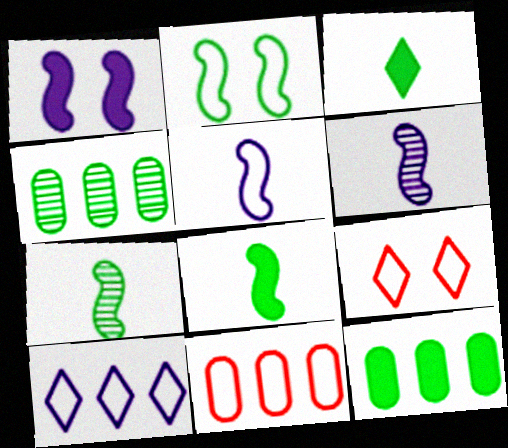[[2, 3, 4], 
[6, 9, 12]]